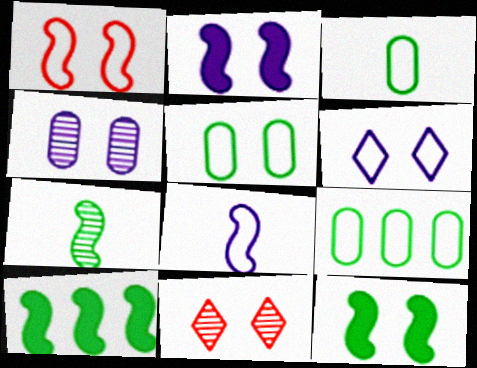[[1, 5, 6], 
[2, 4, 6], 
[2, 5, 11], 
[3, 5, 9]]